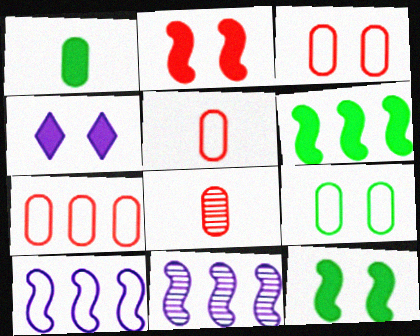[[3, 5, 7]]